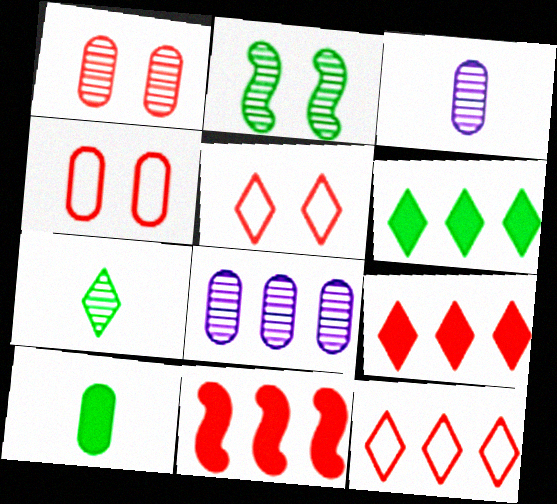[[4, 8, 10]]